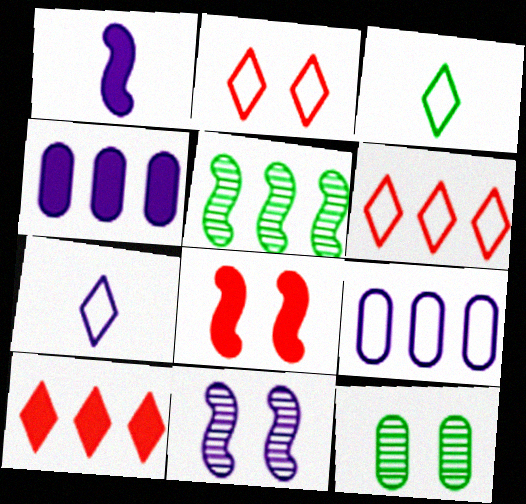[[1, 6, 12], 
[4, 5, 6], 
[4, 7, 11], 
[5, 9, 10]]